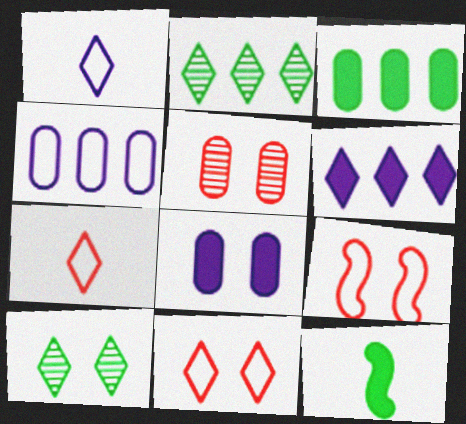[[6, 7, 10], 
[8, 9, 10]]